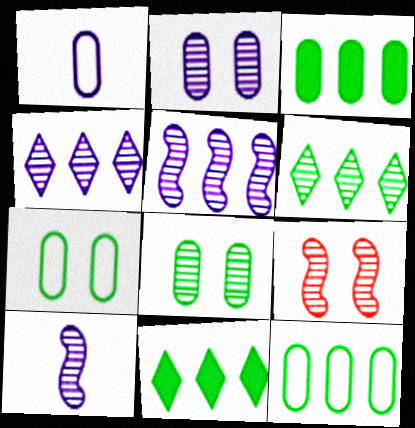[[1, 9, 11], 
[2, 4, 10]]